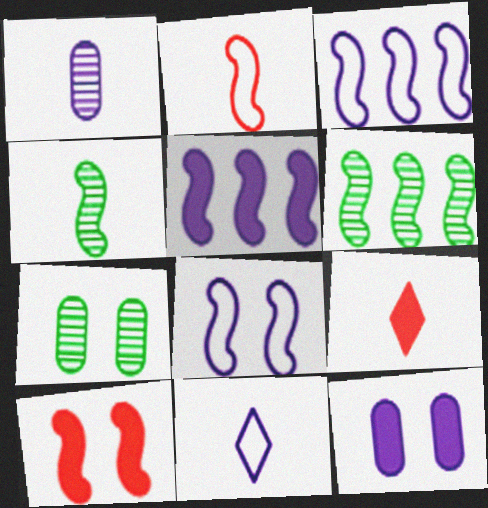[[3, 4, 10], 
[3, 7, 9]]